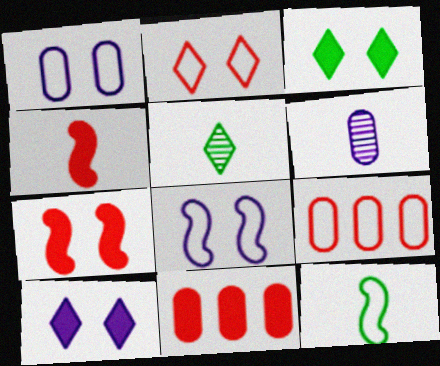[[5, 8, 11]]